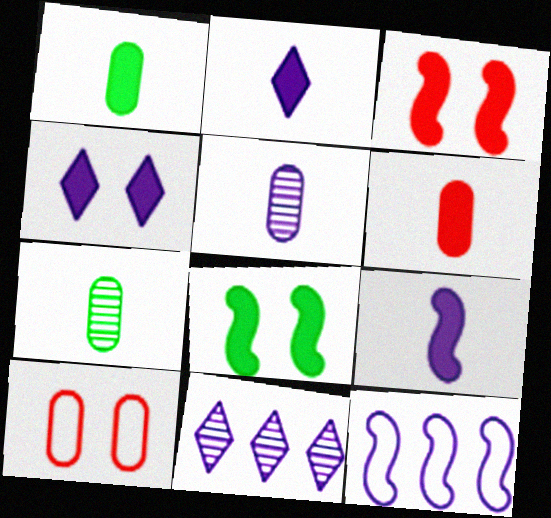[[4, 5, 12]]